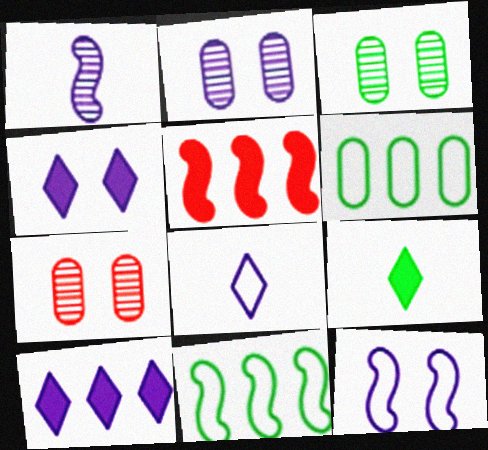[[2, 3, 7], 
[2, 4, 12], 
[3, 5, 8], 
[3, 9, 11]]